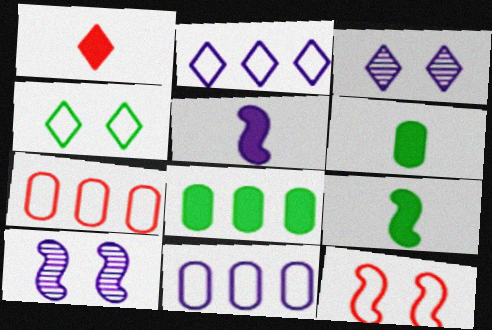[[1, 5, 6], 
[3, 5, 11], 
[3, 7, 9]]